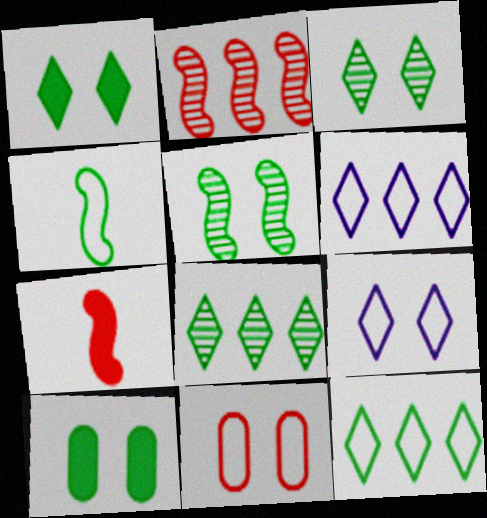[[4, 6, 11], 
[4, 8, 10]]